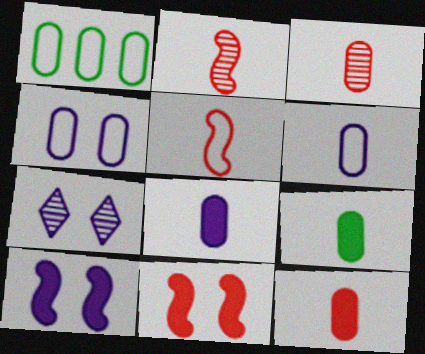[[3, 6, 9], 
[4, 7, 10], 
[8, 9, 12]]